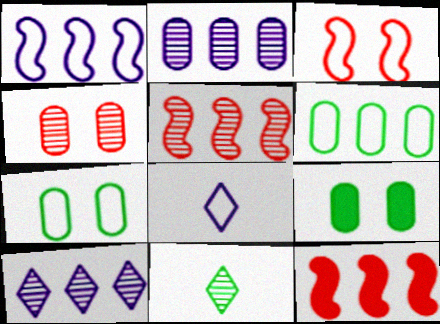[[3, 6, 8], 
[5, 8, 9], 
[6, 10, 12]]